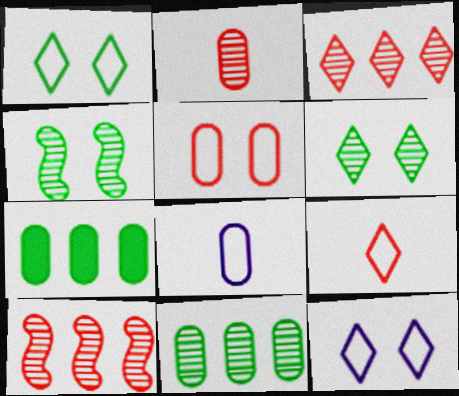[]